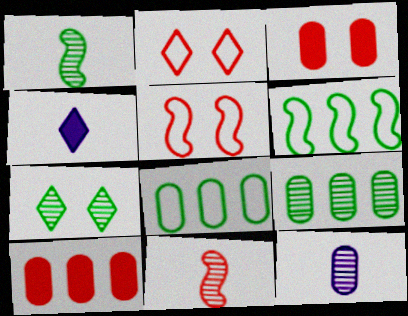[[1, 7, 9], 
[2, 10, 11], 
[3, 8, 12], 
[4, 5, 9]]